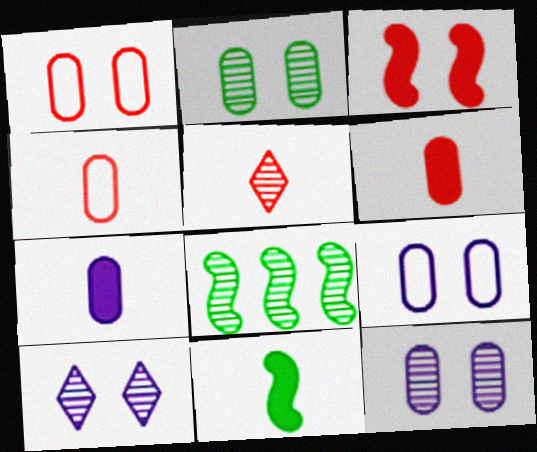[[5, 8, 12]]